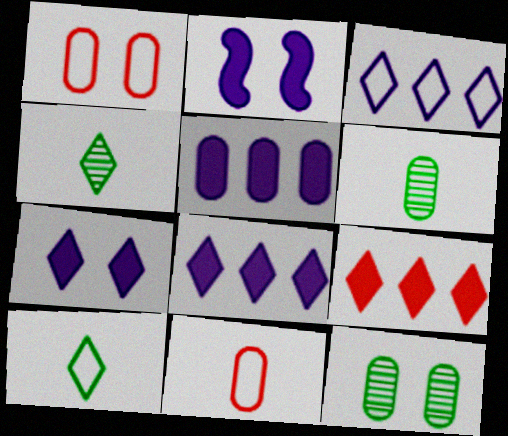[[1, 5, 6], 
[5, 11, 12]]